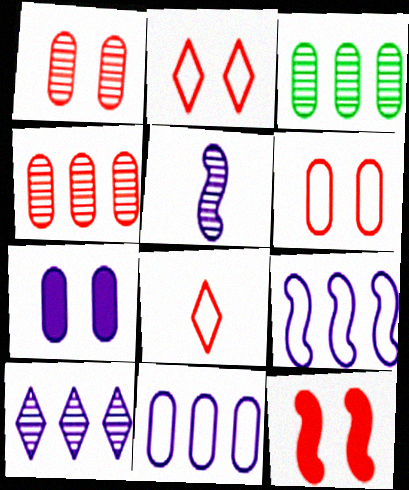[[1, 2, 12], 
[4, 8, 12]]